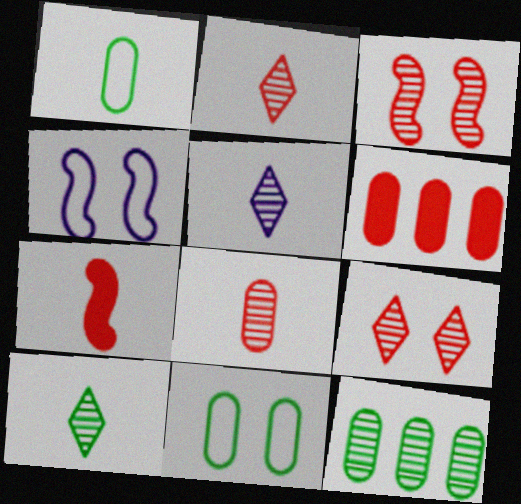[[1, 5, 7], 
[2, 5, 10], 
[3, 5, 12], 
[4, 6, 10]]